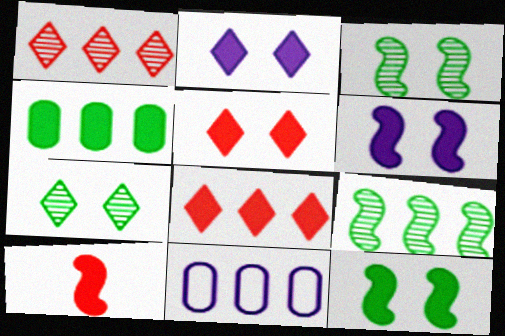[[2, 4, 10], 
[7, 10, 11], 
[8, 9, 11]]